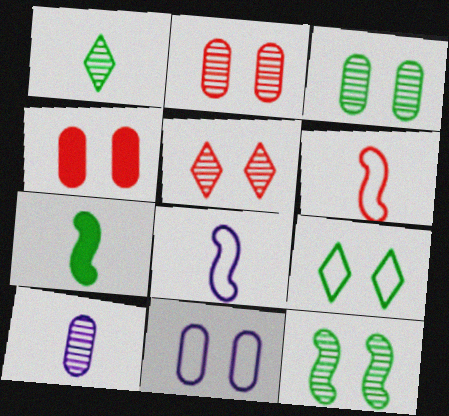[[3, 4, 11]]